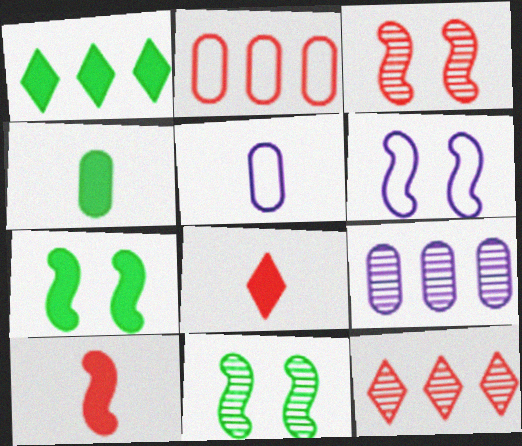[[1, 3, 5], 
[1, 4, 7], 
[2, 3, 8], 
[3, 6, 7], 
[4, 6, 12], 
[5, 7, 12]]